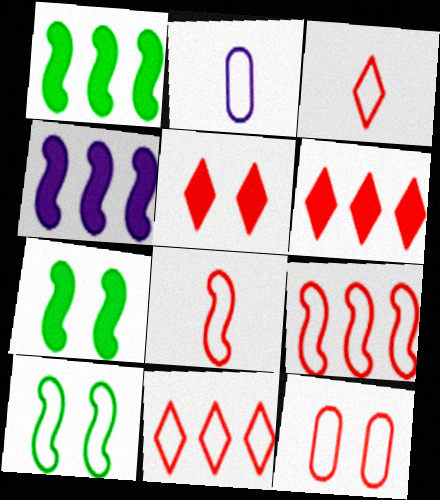[[2, 10, 11], 
[3, 9, 12], 
[8, 11, 12]]